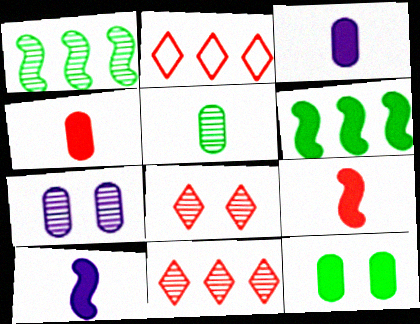[]